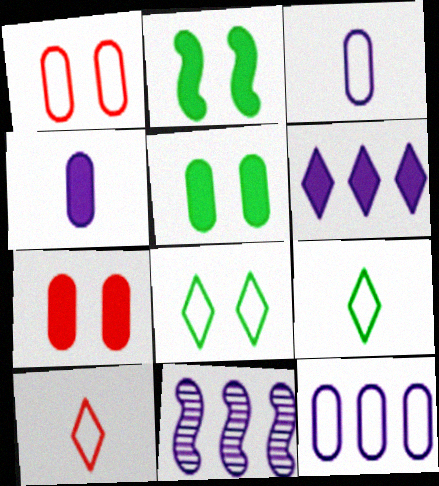[[5, 10, 11], 
[6, 11, 12], 
[7, 9, 11]]